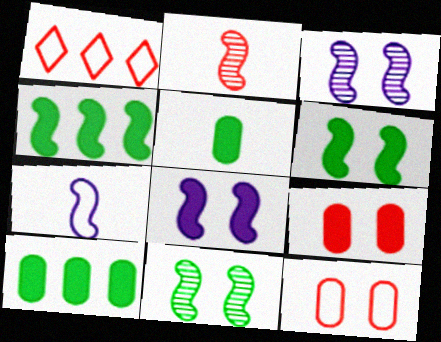[[1, 2, 9], 
[1, 3, 5]]